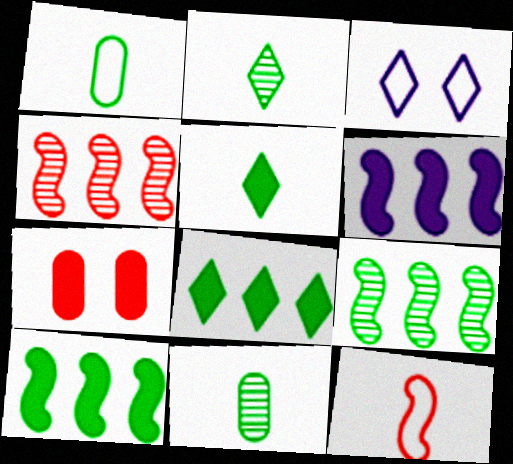[[5, 6, 7]]